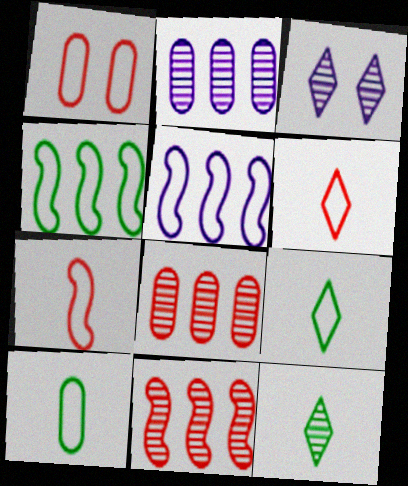[[1, 5, 9]]